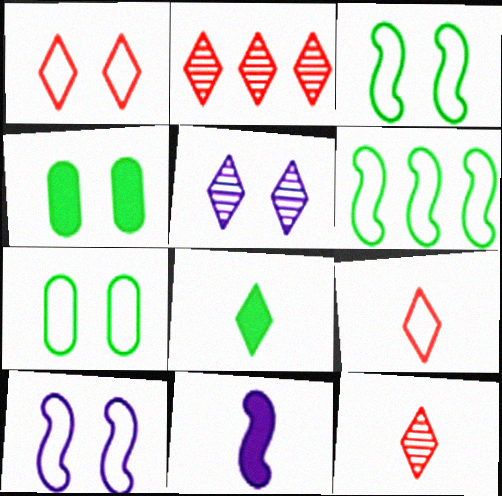[[1, 7, 10], 
[2, 7, 11]]